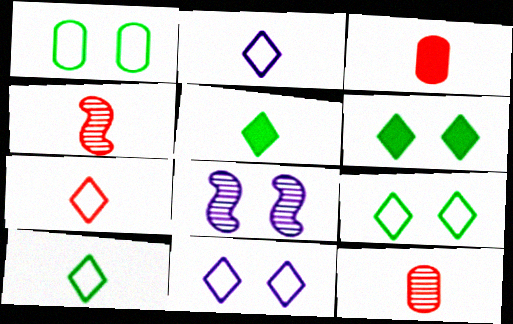[[2, 7, 10], 
[3, 4, 7]]